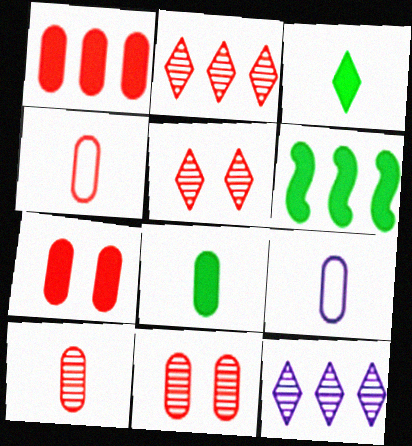[[1, 4, 11], 
[5, 6, 9], 
[8, 9, 10]]